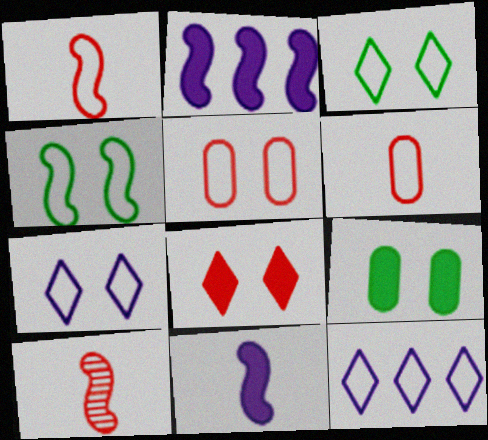[[2, 4, 10], 
[4, 5, 7], 
[4, 6, 12], 
[9, 10, 12]]